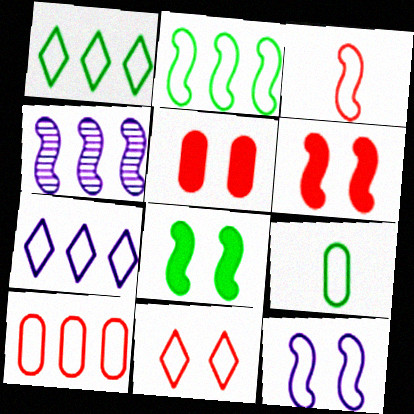[[2, 3, 12], 
[2, 7, 10], 
[3, 4, 8], 
[3, 10, 11]]